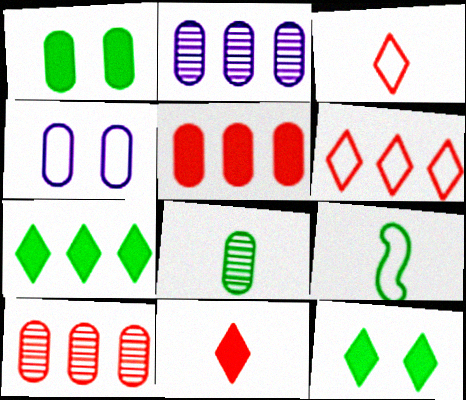[[4, 5, 8], 
[4, 6, 9]]